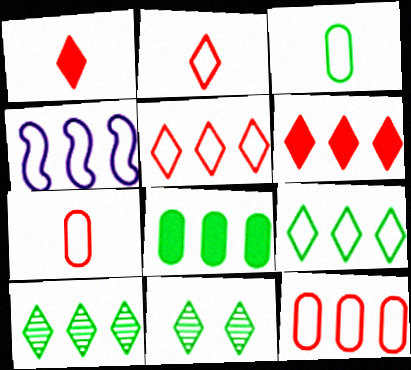[[4, 9, 12]]